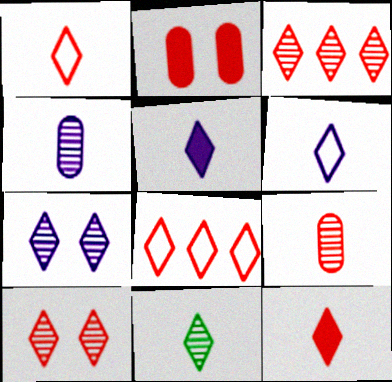[[1, 5, 11], 
[3, 7, 11], 
[6, 11, 12], 
[8, 10, 12]]